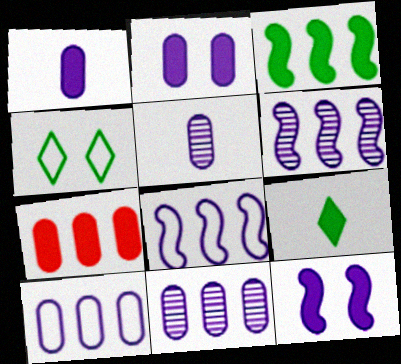[[2, 5, 10], 
[7, 9, 12]]